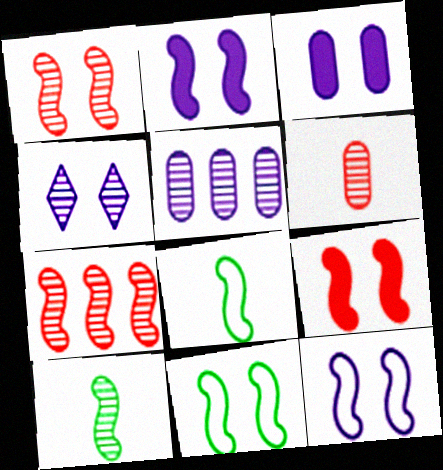[[1, 2, 11], 
[2, 7, 8], 
[3, 4, 12]]